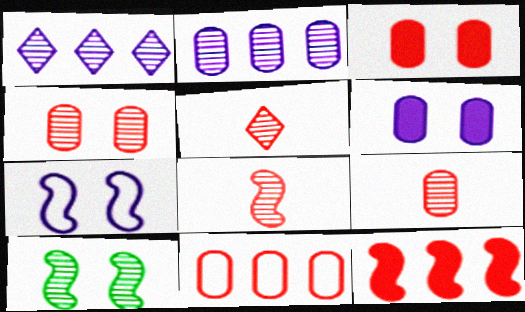[[1, 9, 10], 
[2, 5, 10], 
[3, 9, 11], 
[5, 8, 9]]